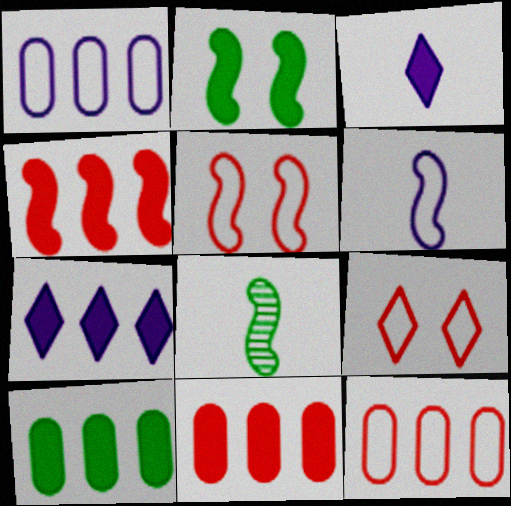[[2, 3, 11], 
[4, 7, 10]]